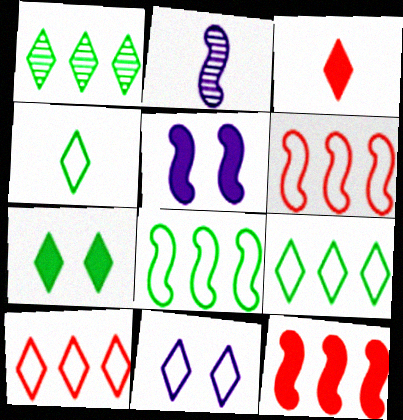[[1, 3, 11], 
[1, 4, 7], 
[4, 10, 11]]